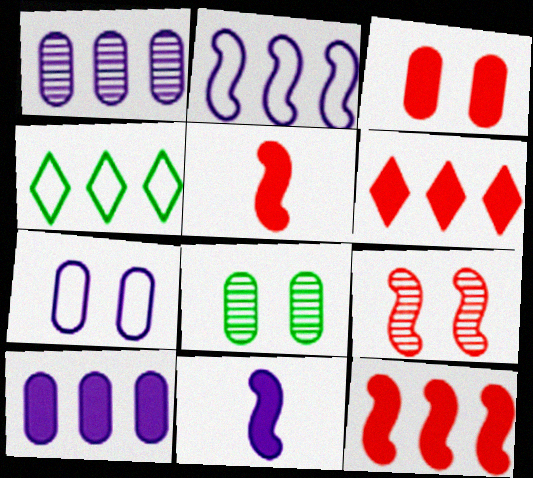[[1, 4, 12], 
[3, 5, 6], 
[3, 7, 8]]